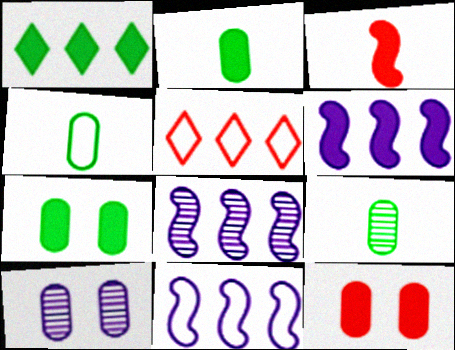[[2, 4, 9], 
[6, 8, 11]]